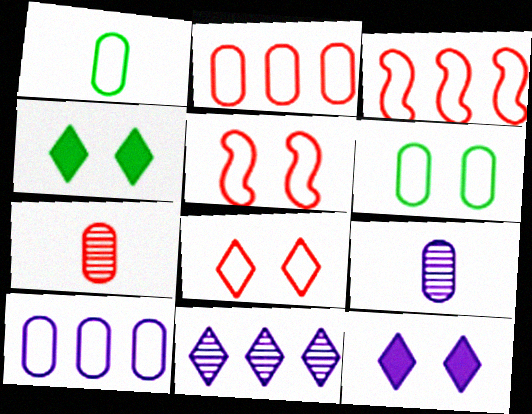[[3, 4, 9]]